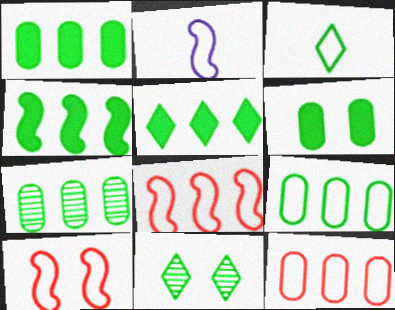[[1, 4, 5], 
[1, 7, 9], 
[3, 5, 11]]